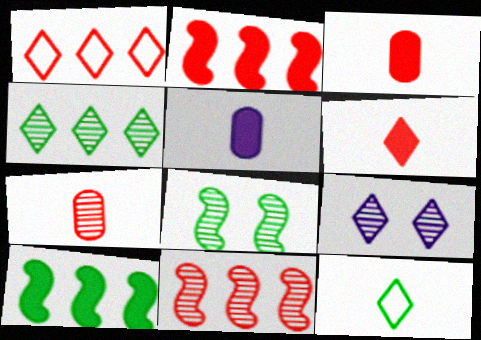[[1, 5, 8]]